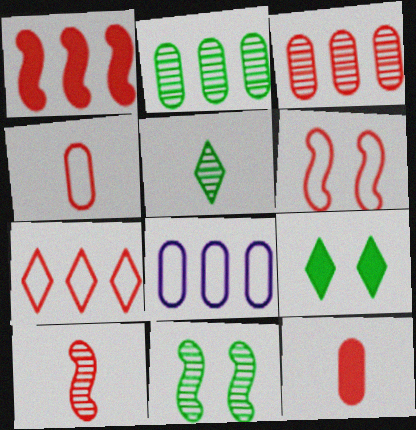[[1, 3, 7], 
[1, 6, 10], 
[2, 5, 11], 
[4, 6, 7], 
[8, 9, 10]]